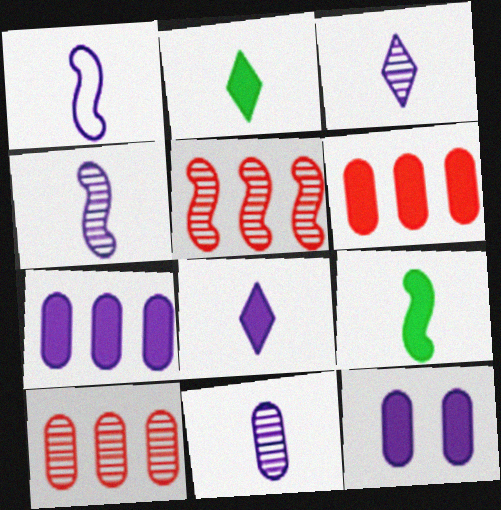[[1, 8, 11], 
[3, 4, 11]]